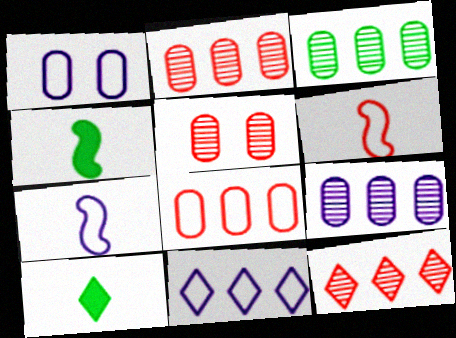[[1, 4, 12], 
[1, 7, 11], 
[2, 3, 9], 
[4, 5, 11]]